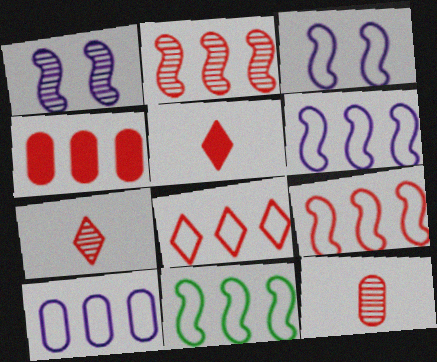[[2, 4, 8], 
[6, 9, 11], 
[8, 10, 11]]